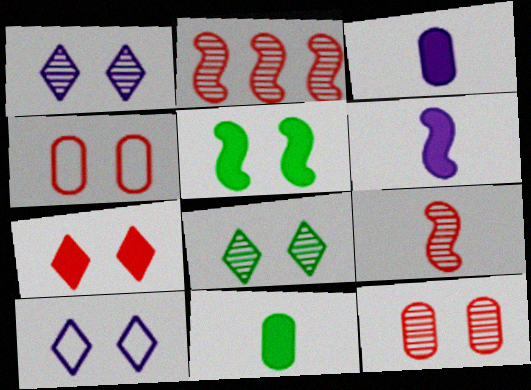[[1, 4, 5], 
[2, 10, 11], 
[5, 10, 12], 
[7, 8, 10]]